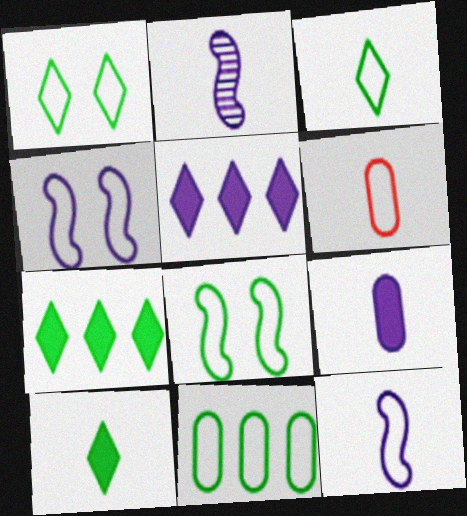[[2, 6, 10], 
[3, 6, 12], 
[3, 8, 11]]